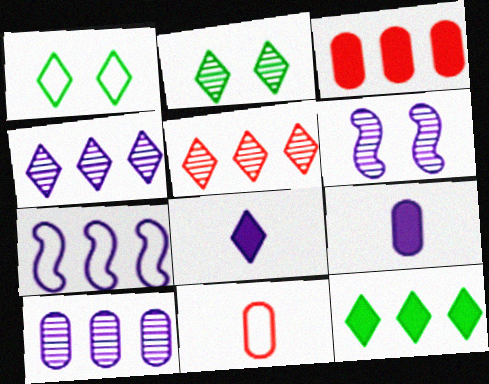[[1, 5, 8], 
[1, 7, 11], 
[6, 11, 12]]